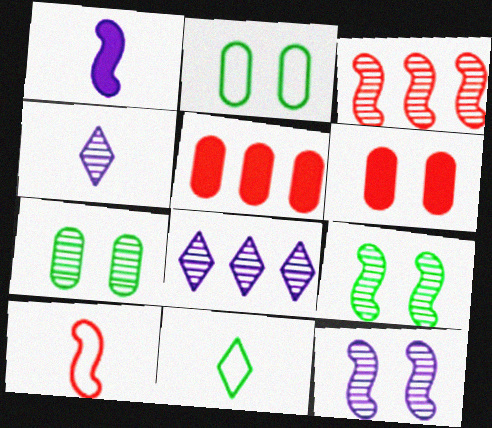[[3, 4, 7], 
[5, 11, 12]]